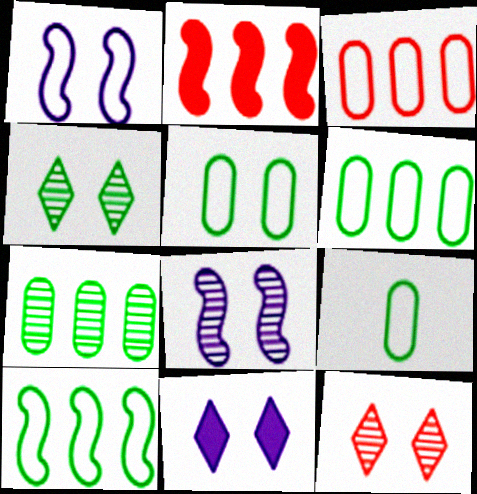[[5, 6, 9]]